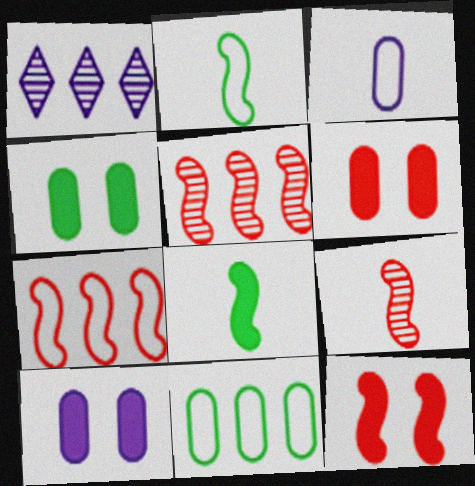[[1, 2, 6], 
[4, 6, 10], 
[7, 9, 12]]